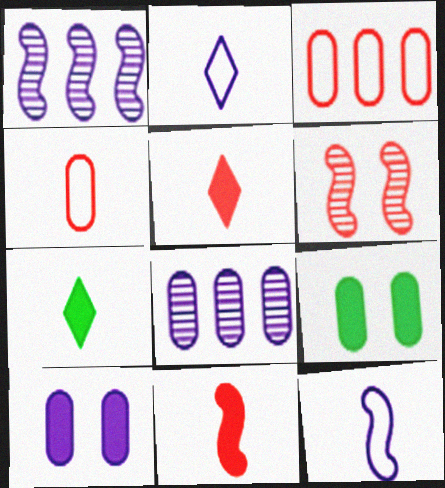[[1, 2, 10], 
[3, 5, 6], 
[4, 8, 9]]